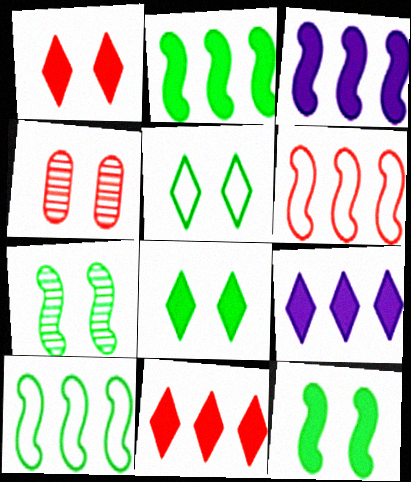[]